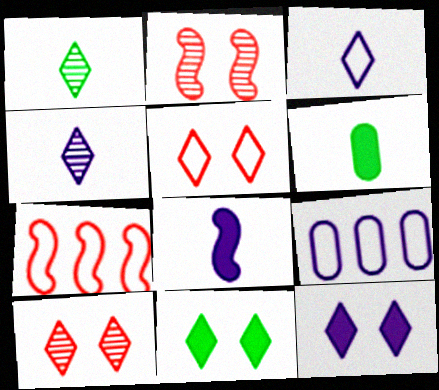[]